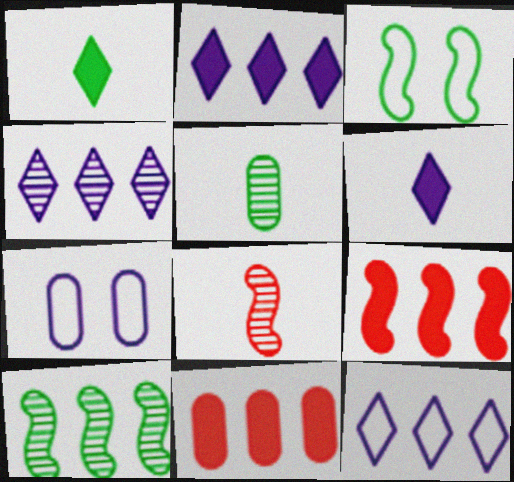[[2, 4, 12], 
[5, 7, 11], 
[10, 11, 12]]